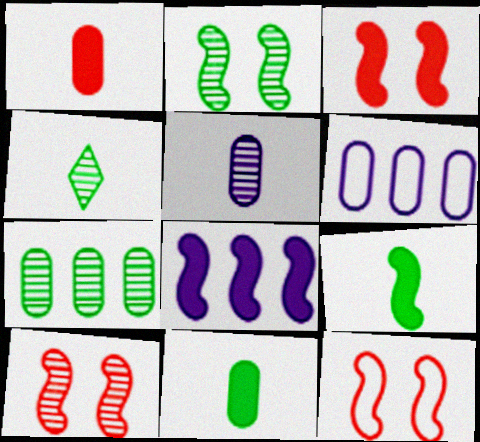[[2, 4, 7], 
[3, 4, 6], 
[3, 8, 9], 
[3, 10, 12]]